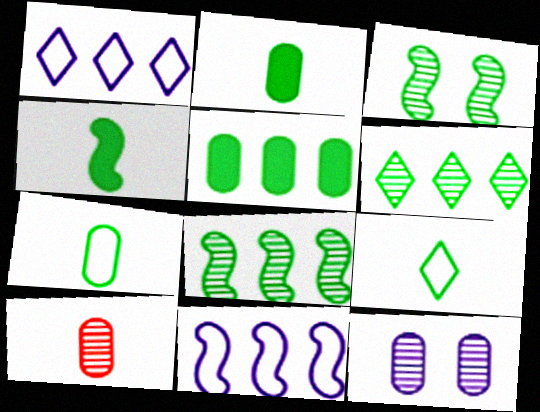[[3, 5, 9]]